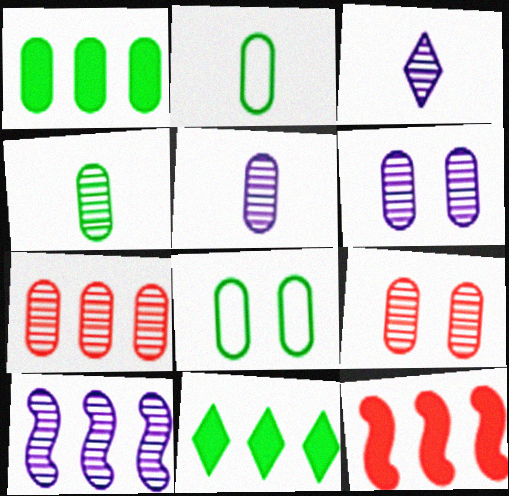[[1, 4, 8], 
[3, 6, 10], 
[3, 8, 12], 
[4, 6, 7]]